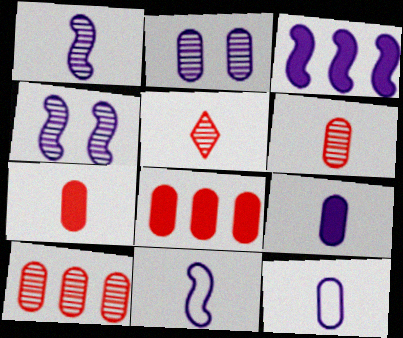[[3, 4, 11]]